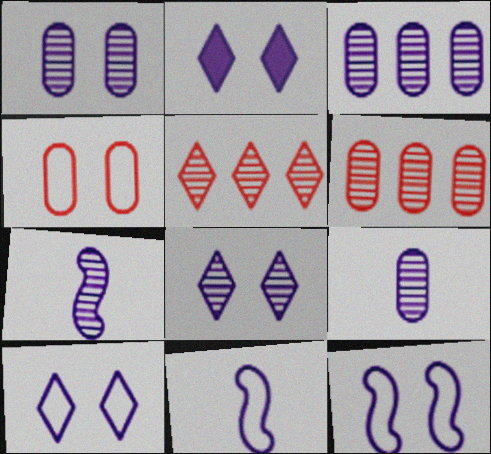[[1, 2, 12], 
[1, 3, 9], 
[2, 3, 11], 
[2, 8, 10], 
[3, 7, 8]]